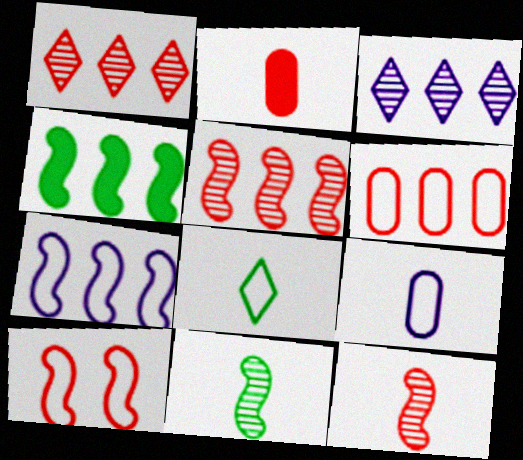[[1, 2, 10], 
[3, 4, 6], 
[4, 5, 7]]